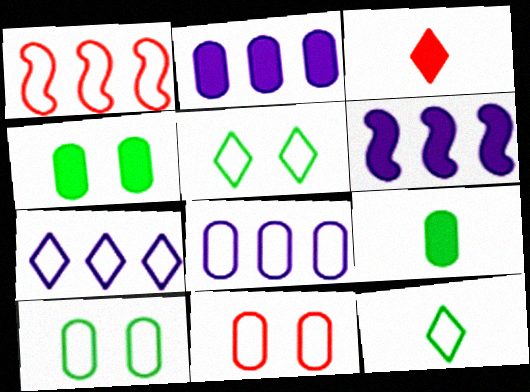[[3, 4, 6]]